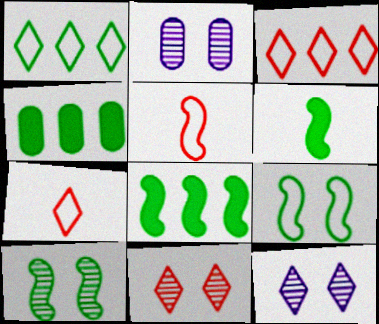[[2, 3, 6], 
[2, 7, 8], 
[2, 10, 11], 
[4, 5, 12]]